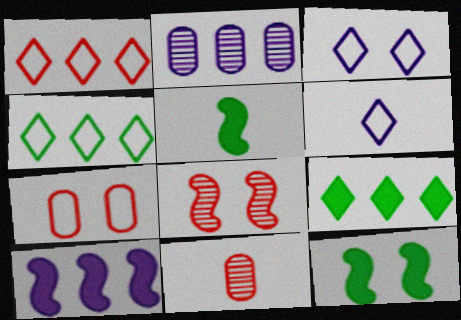[[5, 6, 11]]